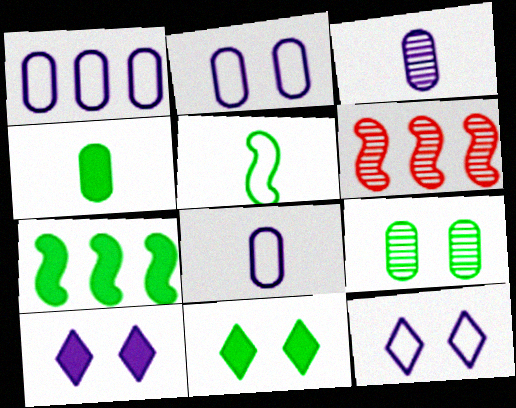[[1, 2, 8], 
[4, 6, 12], 
[4, 7, 11], 
[6, 8, 11]]